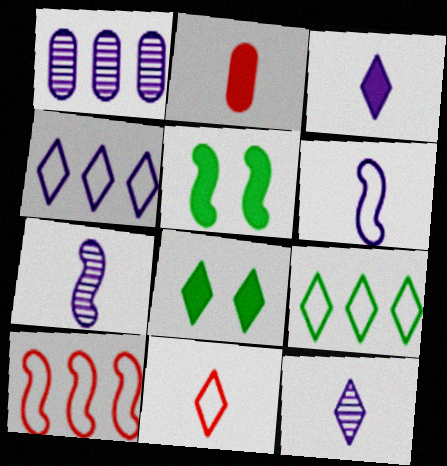[[1, 5, 11], 
[5, 7, 10]]